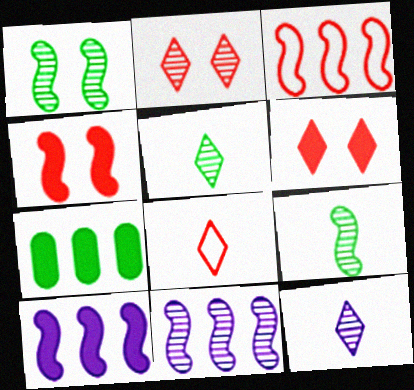[]